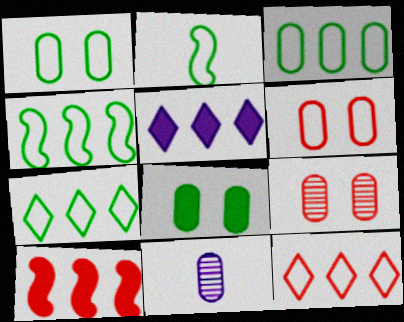[[1, 2, 7], 
[2, 5, 9], 
[3, 4, 7]]